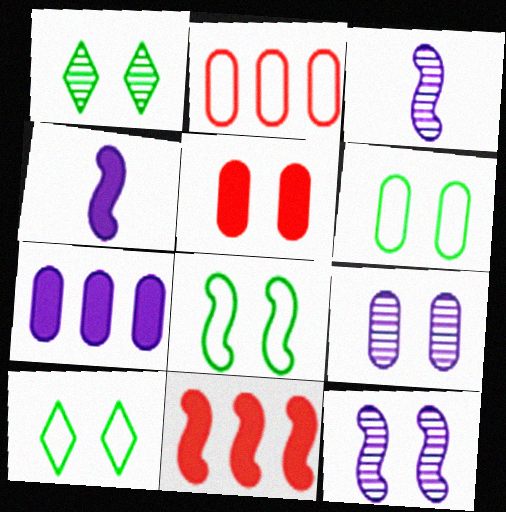[[1, 2, 4], 
[3, 8, 11], 
[5, 6, 9], 
[5, 10, 12], 
[6, 8, 10]]